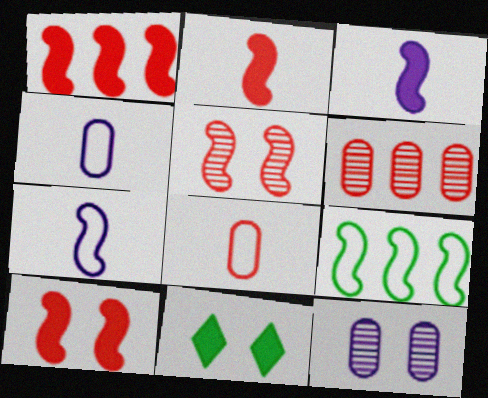[[1, 2, 10], 
[3, 5, 9], 
[6, 7, 11]]